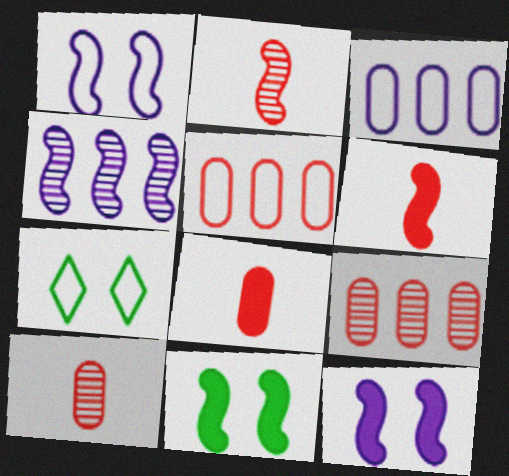[[4, 7, 8]]